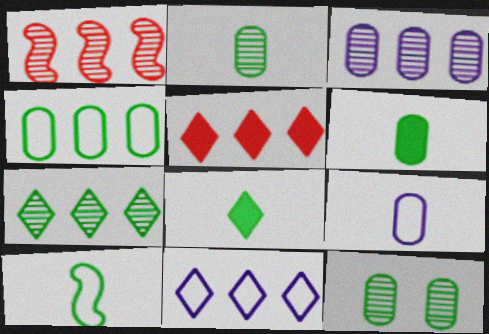[[1, 3, 7], 
[2, 8, 10], 
[4, 6, 12], 
[5, 7, 11]]